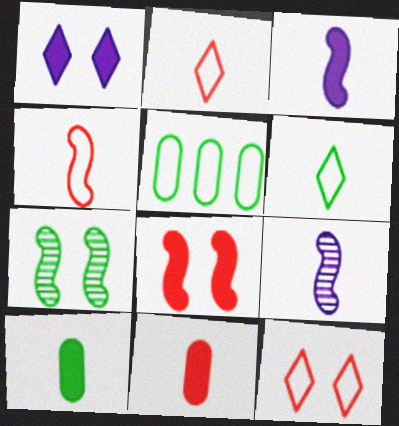[[2, 9, 10], 
[6, 9, 11]]